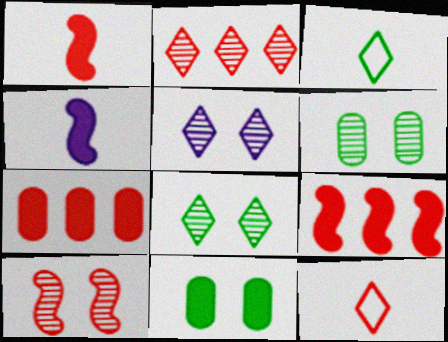[[5, 6, 10], 
[7, 10, 12]]